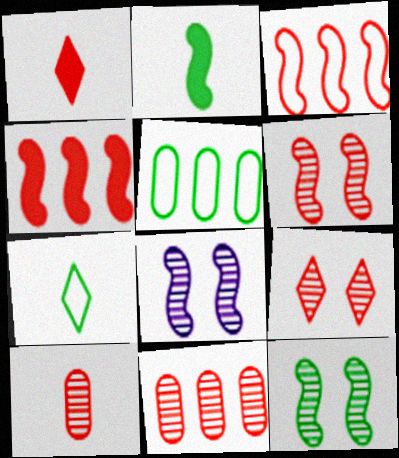[[1, 5, 8], 
[2, 3, 8], 
[6, 8, 12]]